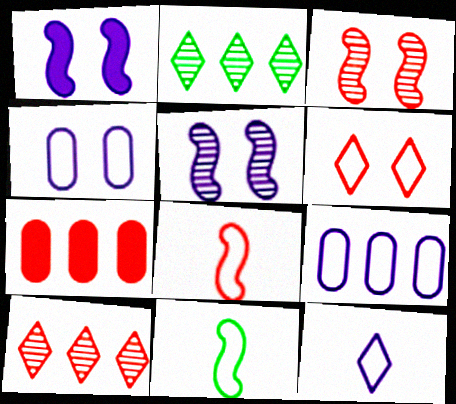[[6, 9, 11]]